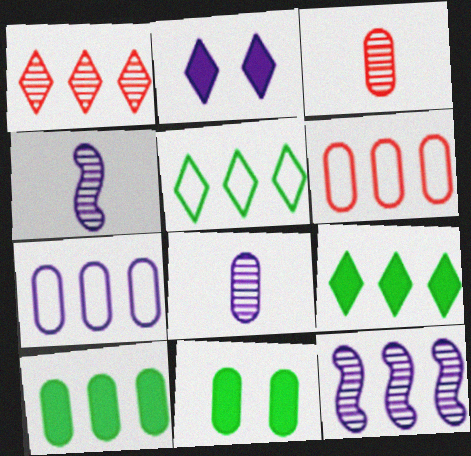[[2, 4, 7], 
[3, 7, 11], 
[6, 8, 11], 
[6, 9, 12]]